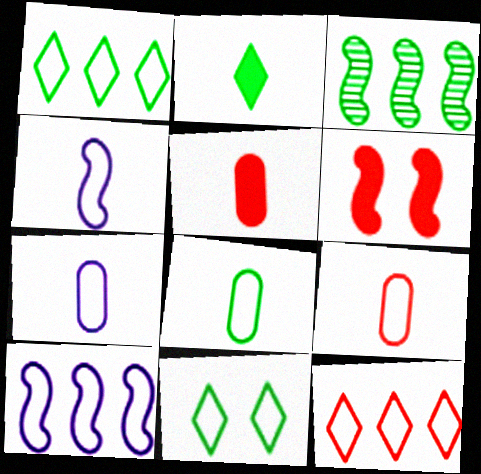[[3, 4, 6], 
[7, 8, 9], 
[9, 10, 11]]